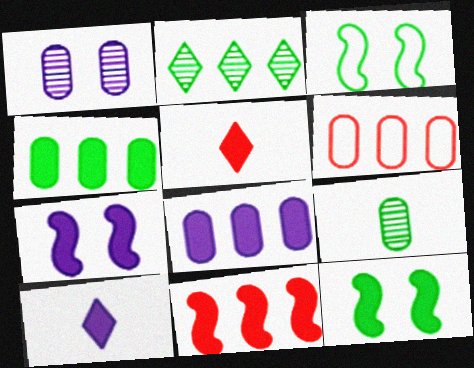[[4, 5, 7], 
[5, 8, 12], 
[7, 8, 10]]